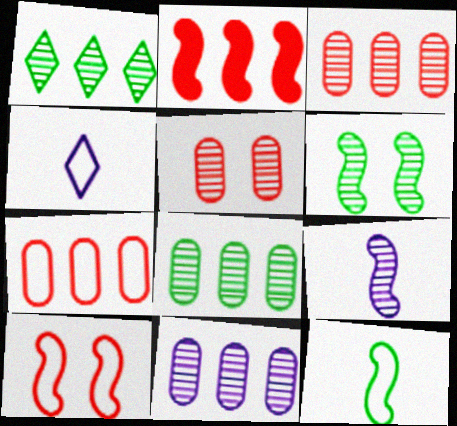[[1, 5, 9], 
[3, 8, 11]]